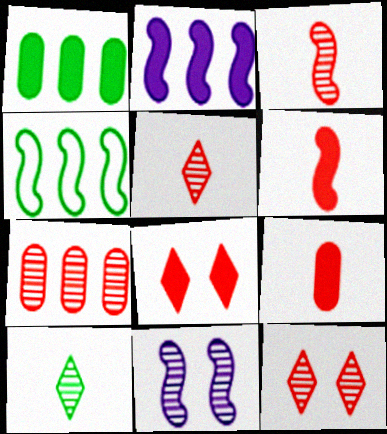[[3, 7, 12], 
[4, 6, 11], 
[7, 10, 11]]